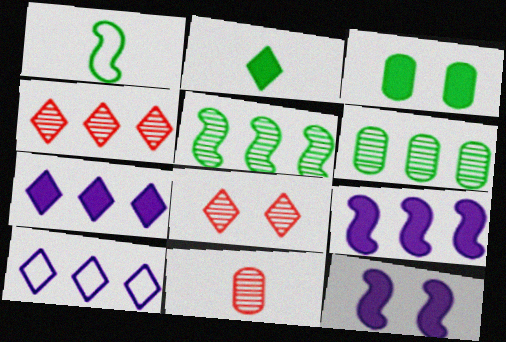[[2, 8, 10]]